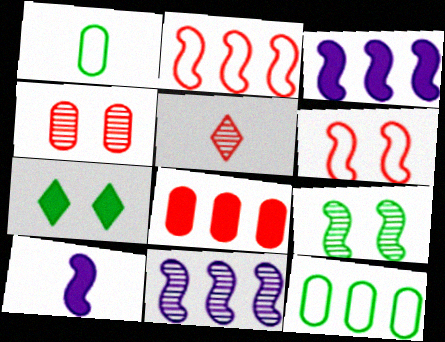[[1, 5, 10], 
[2, 9, 10], 
[5, 6, 8], 
[7, 8, 10]]